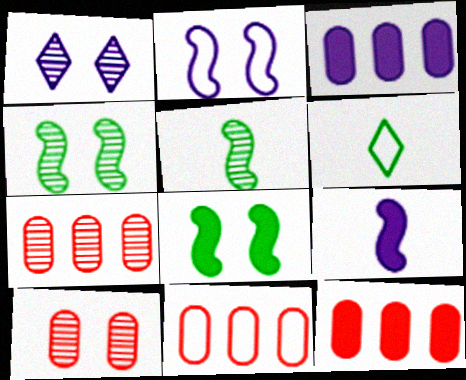[[1, 4, 10], 
[1, 5, 7], 
[2, 6, 11], 
[7, 11, 12]]